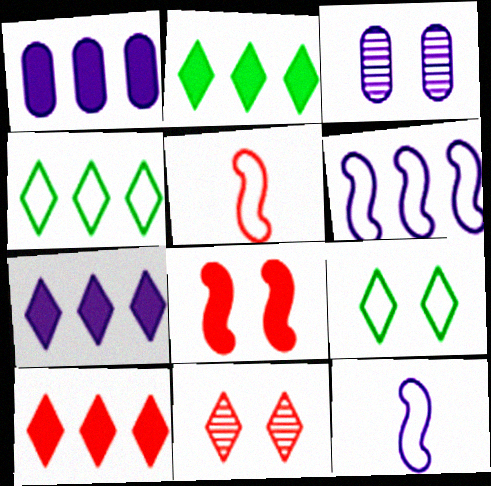[[2, 3, 5], 
[2, 7, 10], 
[3, 7, 12], 
[3, 8, 9]]